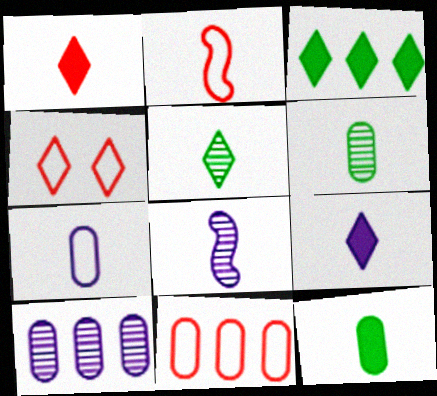[[2, 4, 11], 
[2, 6, 9], 
[7, 8, 9]]